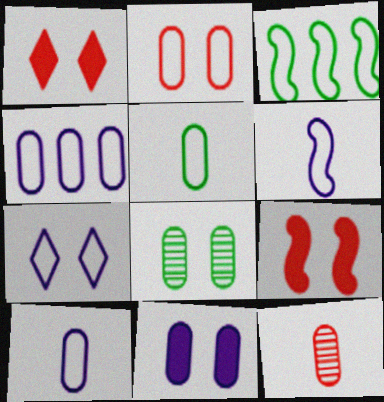[[2, 4, 5], 
[2, 8, 11], 
[4, 6, 7], 
[7, 8, 9]]